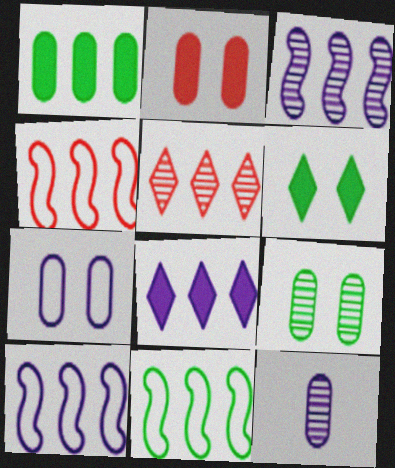[[1, 5, 10], 
[2, 7, 9], 
[4, 6, 12], 
[4, 10, 11]]